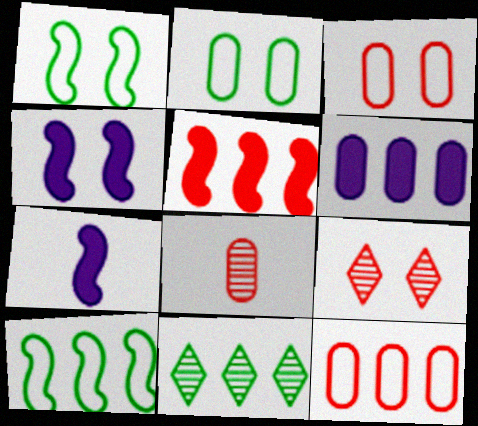[[2, 4, 9], 
[2, 6, 8], 
[3, 7, 11]]